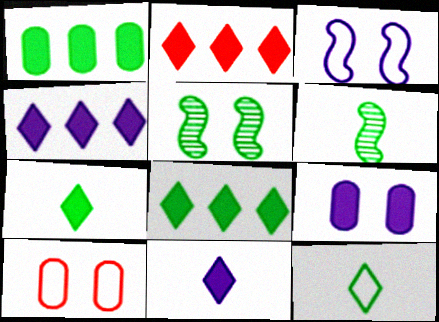[[1, 5, 12], 
[2, 4, 8], 
[4, 6, 10]]